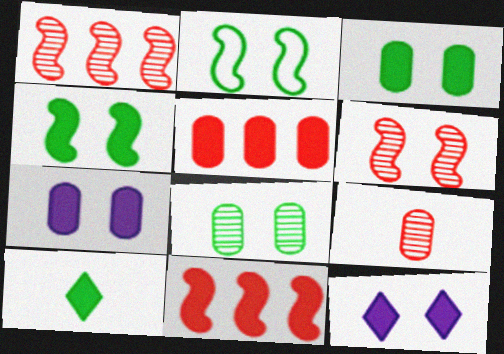[[7, 10, 11]]